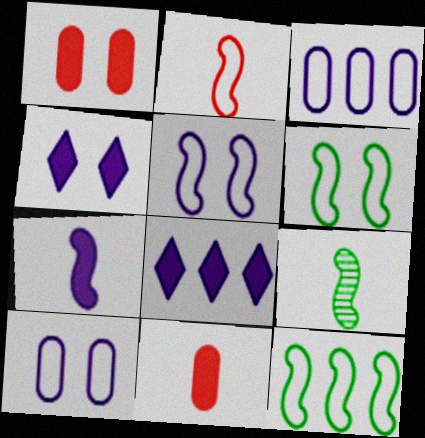[[2, 5, 12], 
[2, 7, 9]]